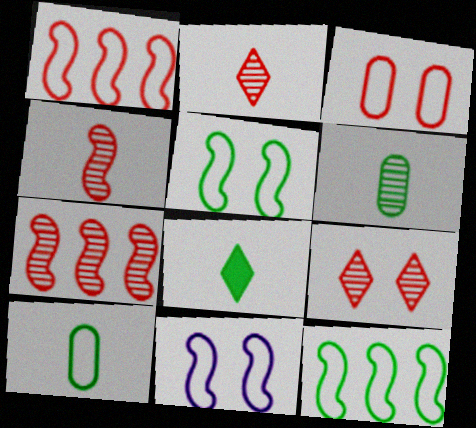[]